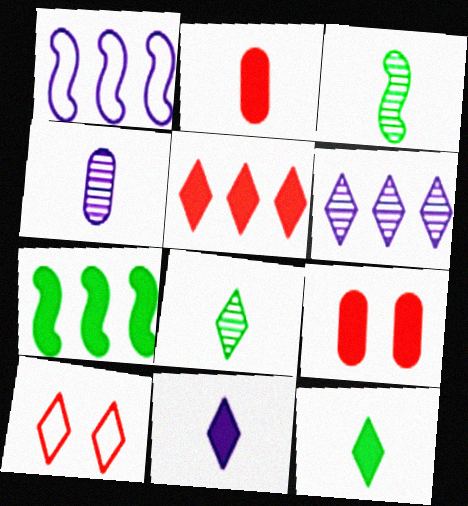[[1, 8, 9], 
[4, 7, 10], 
[6, 10, 12], 
[7, 9, 11]]